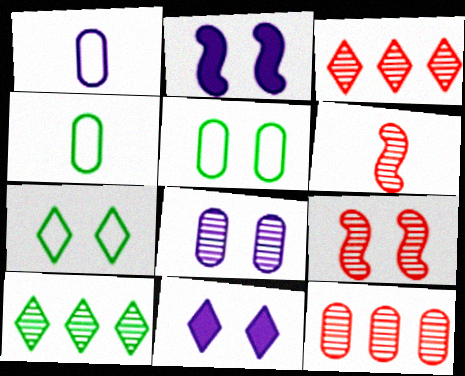[[2, 3, 4], 
[5, 9, 11], 
[6, 8, 10]]